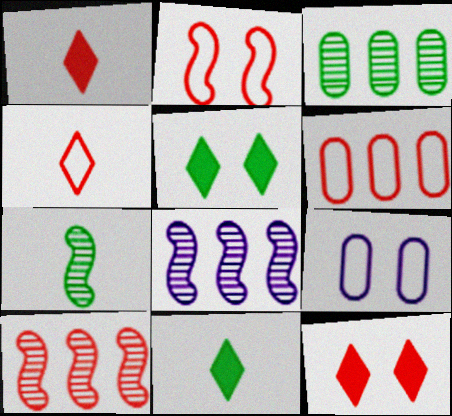[[2, 4, 6], 
[9, 10, 11]]